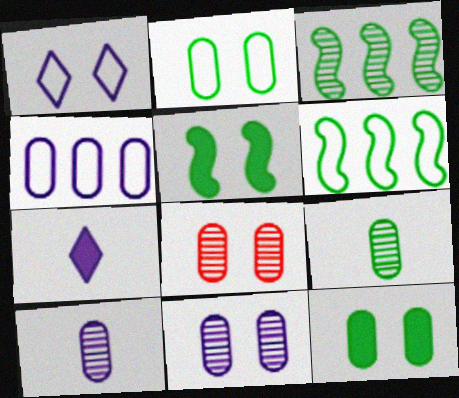[[1, 5, 8], 
[6, 7, 8]]